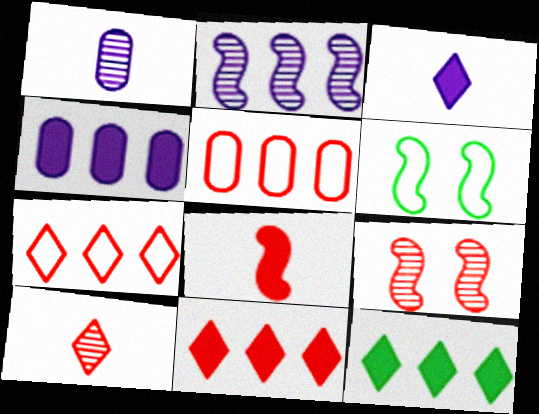[[1, 6, 11], 
[2, 5, 12], 
[2, 6, 8], 
[4, 6, 10]]